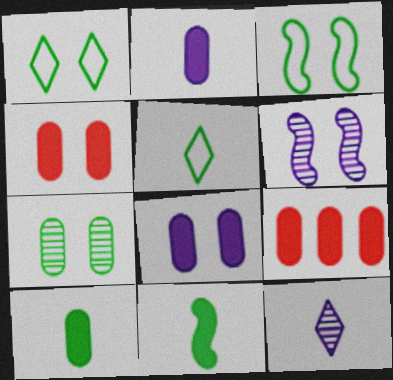[[1, 4, 6], 
[3, 9, 12], 
[5, 6, 9], 
[8, 9, 10]]